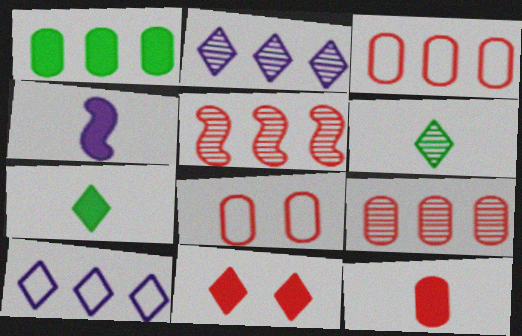[[1, 4, 11], 
[1, 5, 10], 
[4, 7, 12], 
[6, 10, 11], 
[8, 9, 12]]